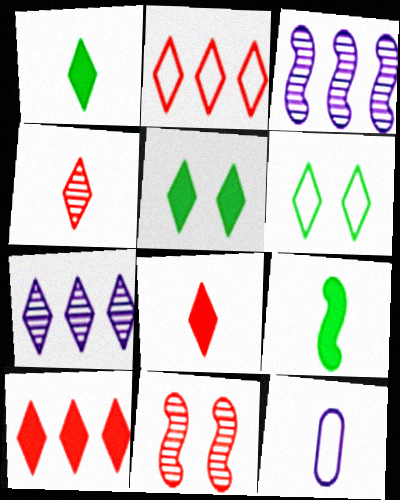[[4, 9, 12], 
[6, 7, 8]]